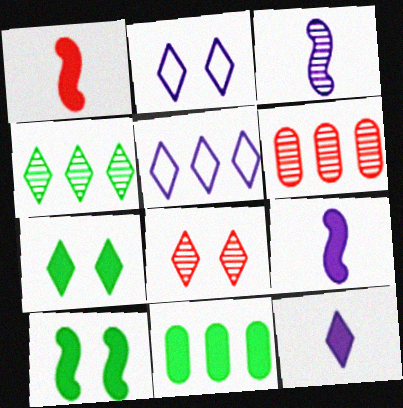[[2, 7, 8]]